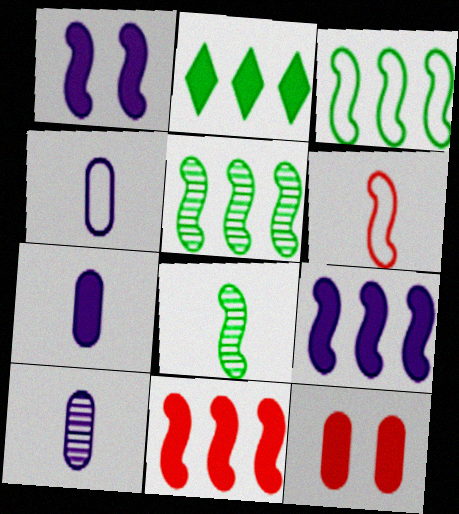[[1, 5, 6], 
[4, 7, 10]]